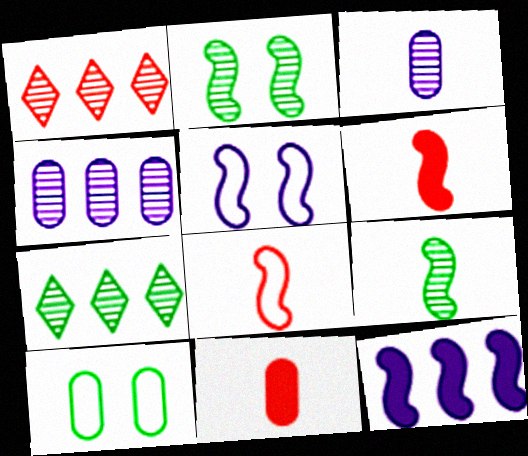[[1, 2, 3], 
[2, 8, 12], 
[4, 10, 11], 
[5, 7, 11]]